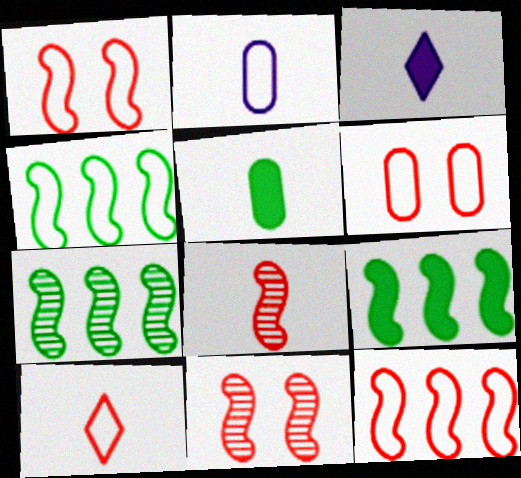[[3, 6, 7], 
[4, 7, 9], 
[6, 10, 12]]